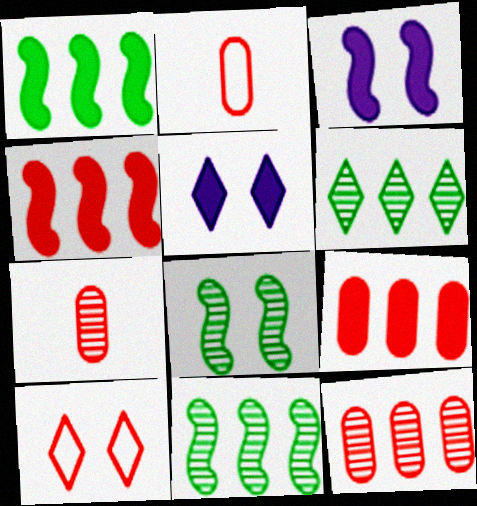[[2, 3, 6], 
[2, 5, 11], 
[4, 7, 10]]